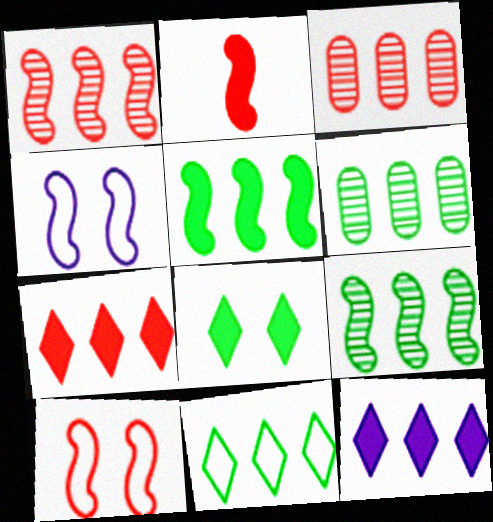[[1, 2, 10], 
[2, 4, 9], 
[5, 6, 11]]